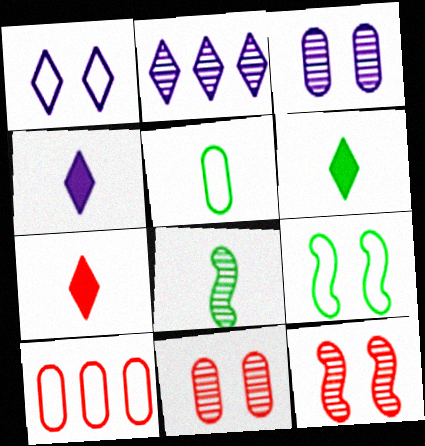[[1, 2, 4], 
[2, 8, 11], 
[4, 6, 7], 
[5, 6, 8], 
[7, 10, 12]]